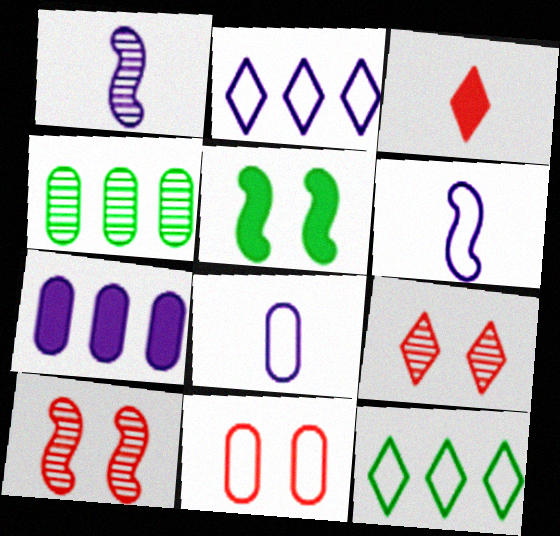[[1, 4, 9], 
[3, 5, 7], 
[6, 11, 12]]